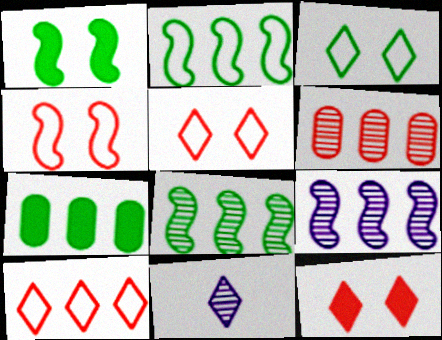[[4, 7, 11], 
[7, 9, 10]]